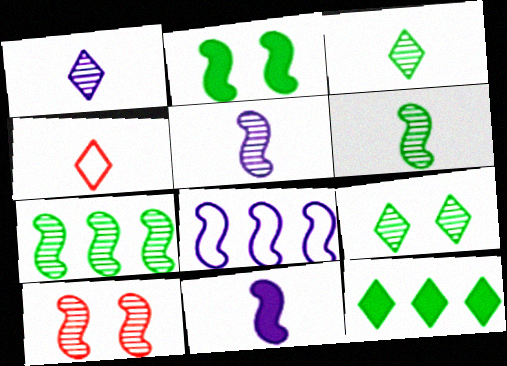[[5, 7, 10]]